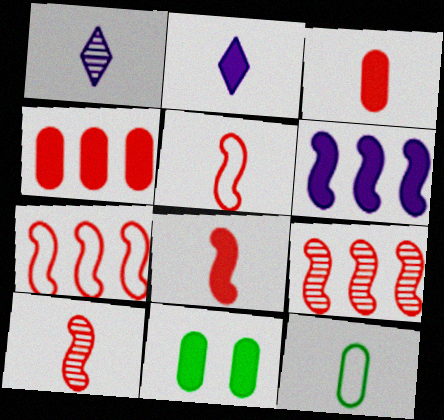[[1, 7, 11], 
[1, 8, 12], 
[2, 10, 12], 
[5, 8, 10]]